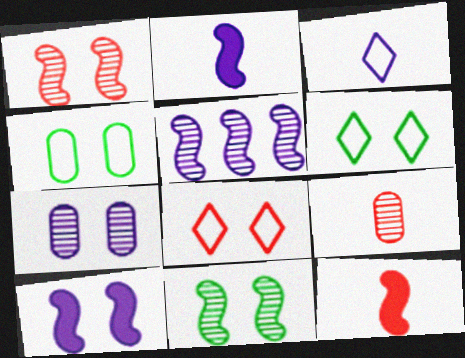[]